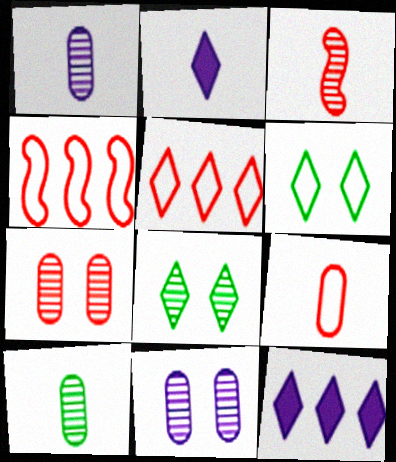[[2, 5, 8]]